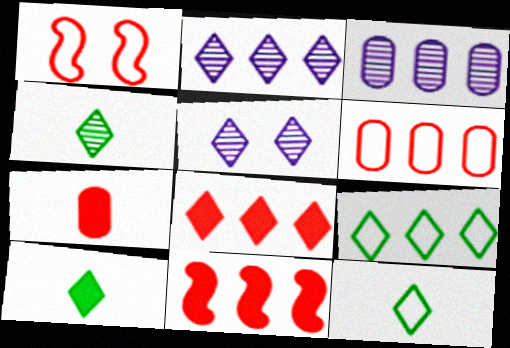[[1, 3, 10], 
[2, 8, 9], 
[3, 9, 11], 
[4, 10, 12], 
[5, 8, 12]]